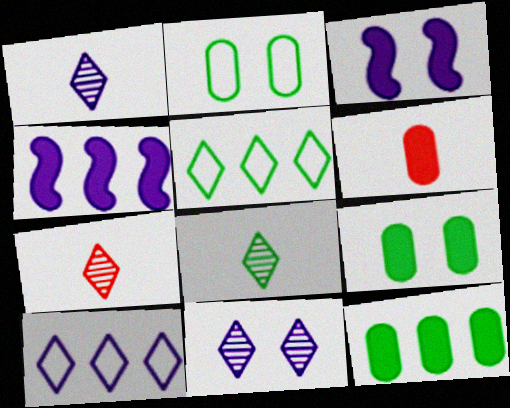[[1, 7, 8], 
[2, 4, 7]]